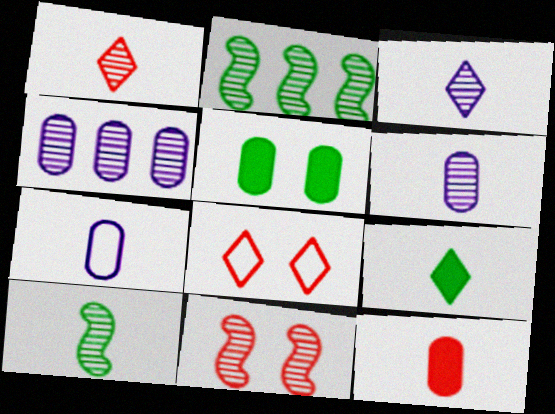[[1, 6, 10]]